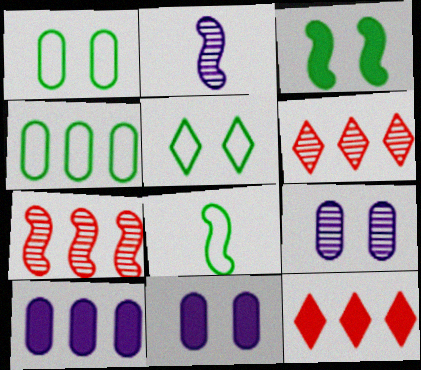[[1, 2, 12], 
[4, 5, 8], 
[6, 8, 11], 
[8, 9, 12]]